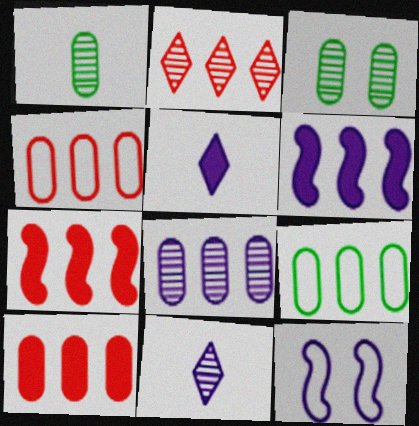[[2, 4, 7], 
[2, 6, 9], 
[5, 8, 12], 
[8, 9, 10]]